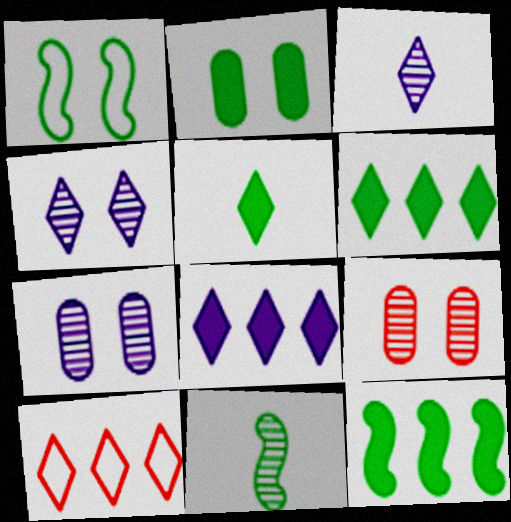[[1, 11, 12], 
[2, 5, 12], 
[4, 5, 10]]